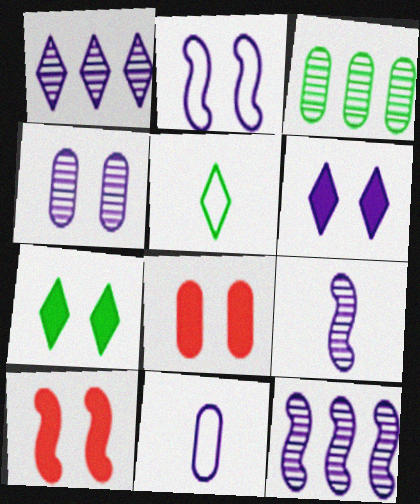[[1, 4, 9], 
[2, 4, 6], 
[3, 8, 11], 
[5, 8, 12], 
[6, 11, 12]]